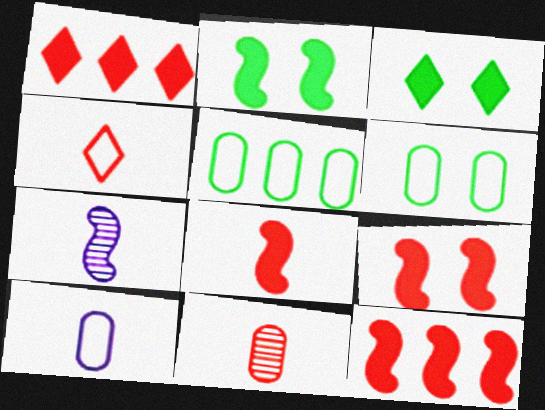[[1, 6, 7], 
[4, 8, 11], 
[8, 9, 12]]